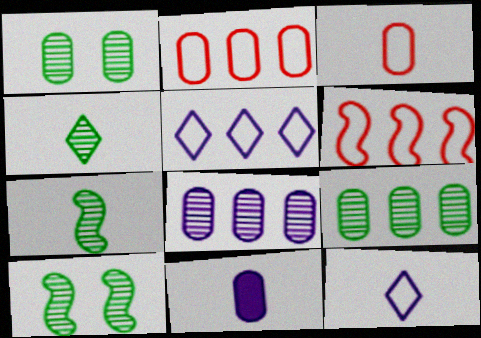[[1, 2, 11], 
[4, 9, 10]]